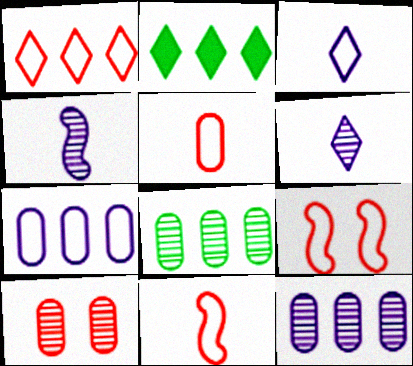[[1, 5, 9]]